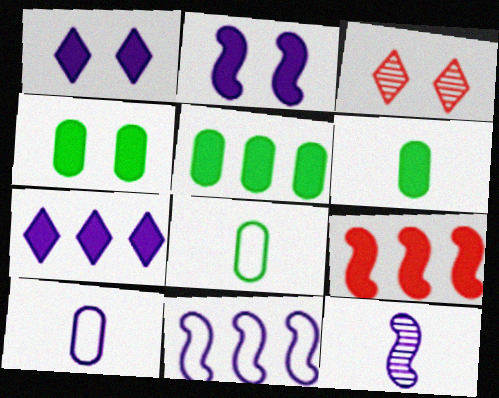[[1, 6, 9], 
[2, 11, 12], 
[3, 6, 11], 
[4, 5, 6], 
[5, 7, 9]]